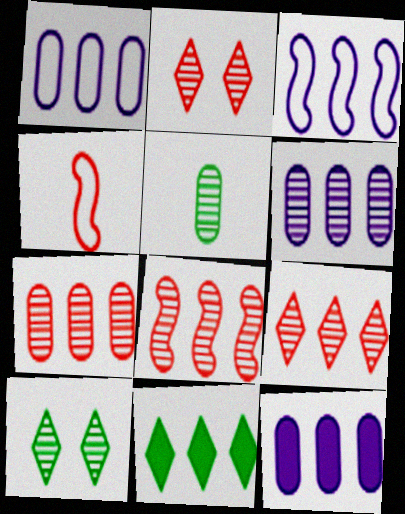[[1, 6, 12], 
[1, 8, 11], 
[3, 7, 11], 
[4, 10, 12], 
[7, 8, 9]]